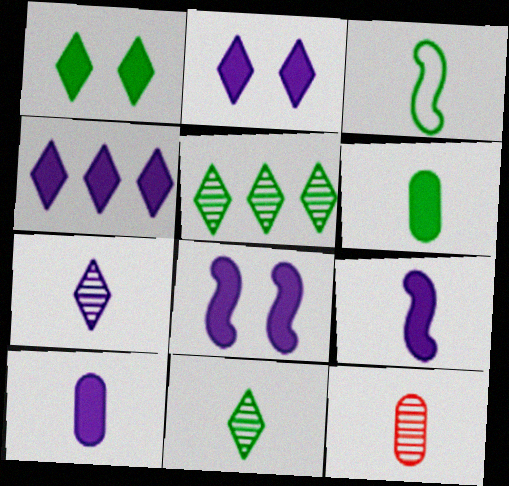[[3, 6, 11], 
[4, 8, 10]]